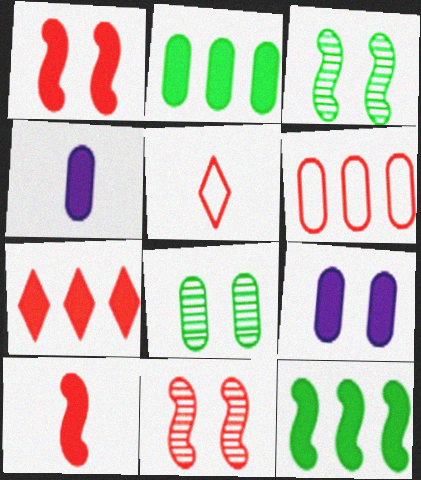[[4, 6, 8]]